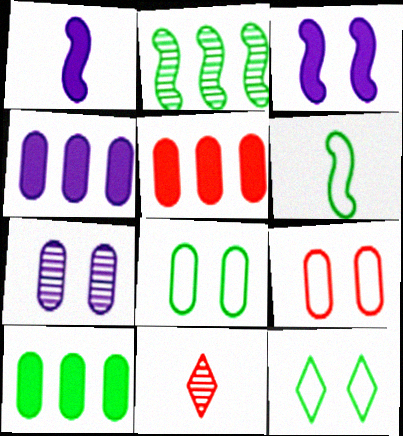[[2, 7, 11], 
[4, 5, 10]]